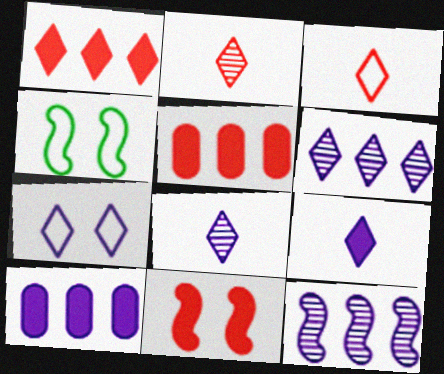[[2, 4, 10], 
[4, 5, 8], 
[6, 7, 9]]